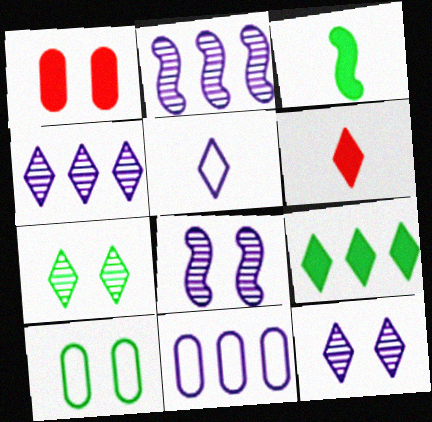[[2, 6, 10]]